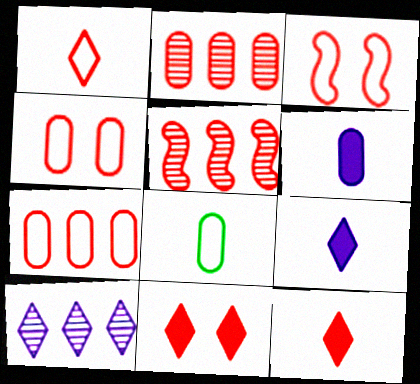[[1, 3, 7], 
[2, 3, 12], 
[4, 5, 12]]